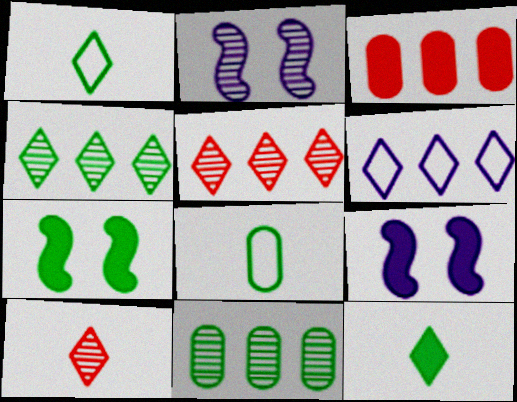[[1, 2, 3], 
[1, 7, 11], 
[2, 10, 11], 
[3, 9, 12], 
[4, 7, 8], 
[5, 8, 9]]